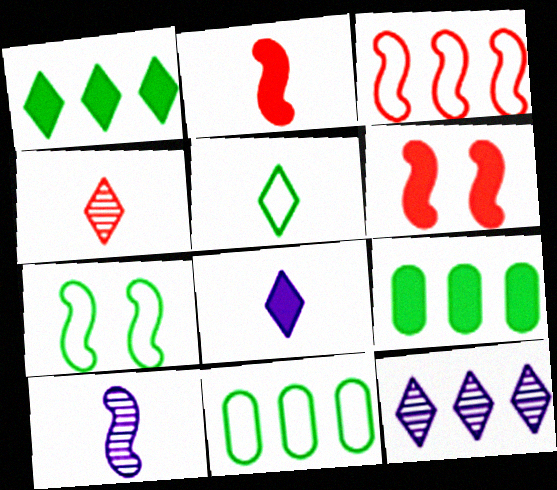[[3, 9, 12], 
[4, 5, 8], 
[5, 7, 11], 
[6, 8, 9]]